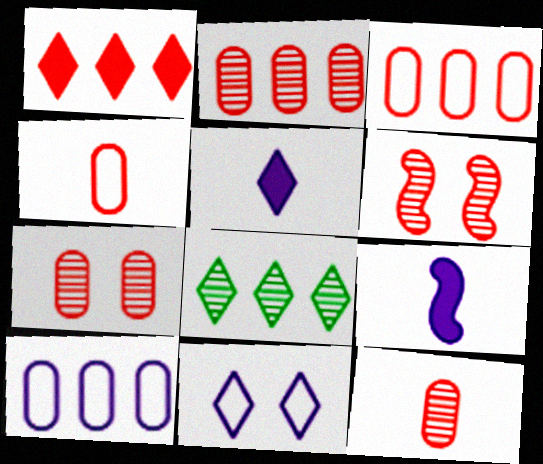[[1, 4, 6], 
[2, 7, 12]]